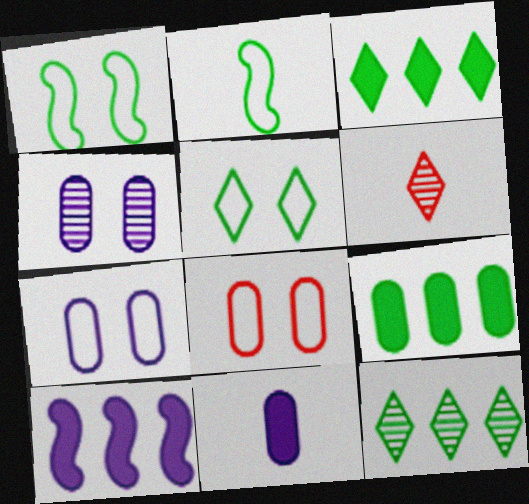[[2, 6, 11]]